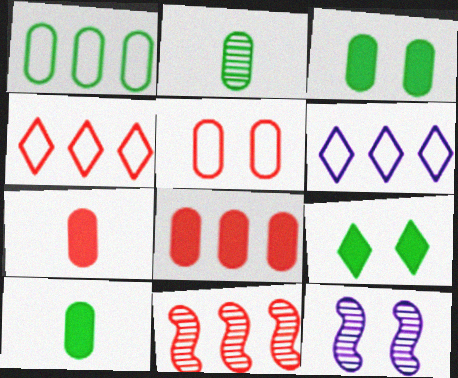[[1, 2, 3], 
[4, 8, 11], 
[4, 10, 12], 
[5, 9, 12]]